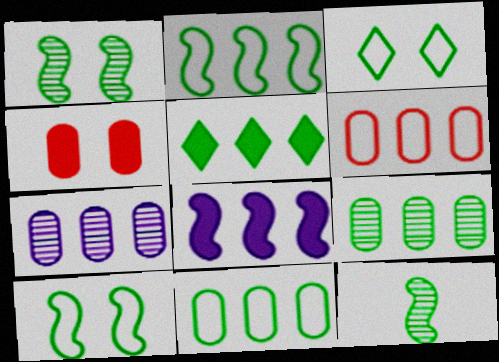[[2, 5, 9]]